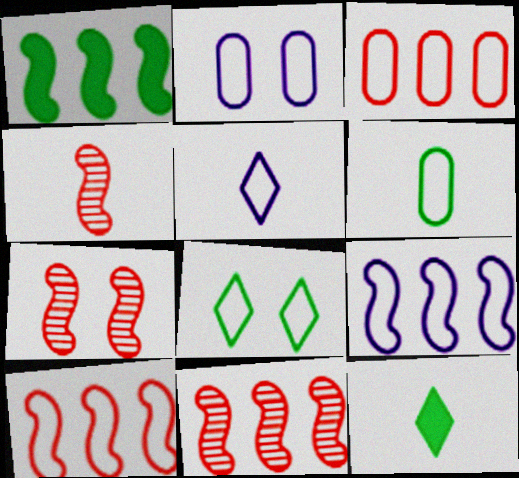[[1, 9, 11], 
[2, 3, 6], 
[2, 5, 9], 
[2, 11, 12], 
[4, 7, 11]]